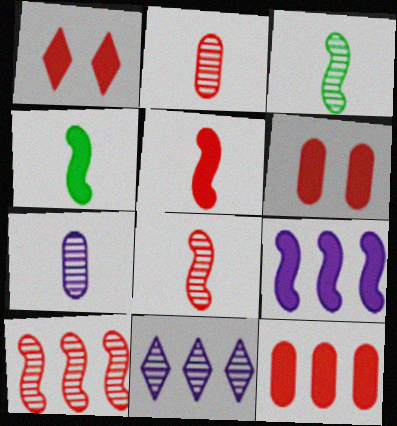[[1, 5, 12]]